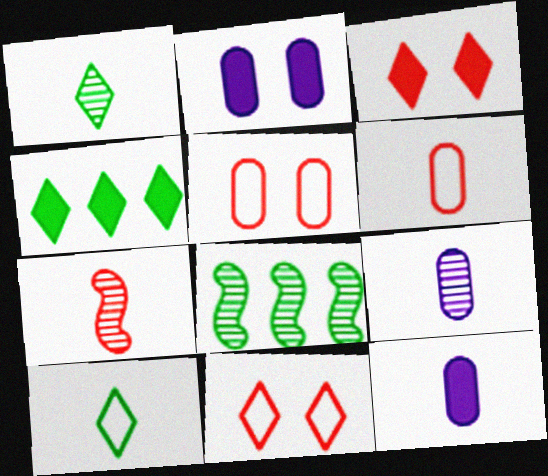[[1, 7, 9], 
[7, 10, 12], 
[8, 11, 12]]